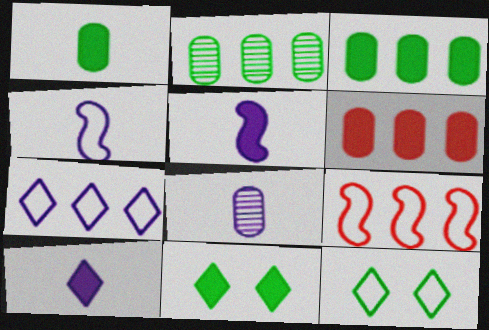[[4, 8, 10], 
[5, 6, 11], 
[8, 9, 11]]